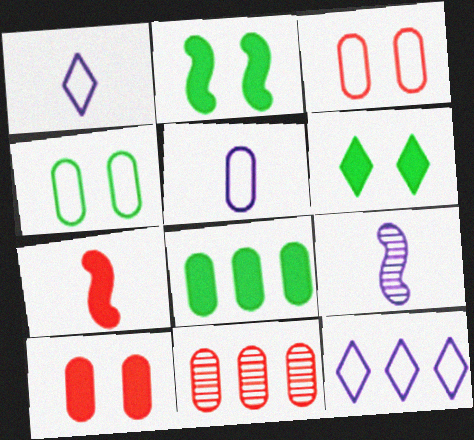[[1, 2, 11]]